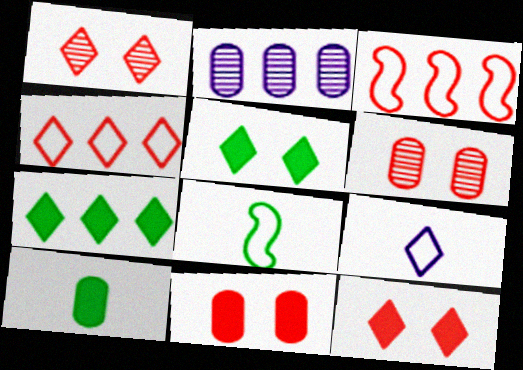[[1, 7, 9], 
[2, 3, 7], 
[2, 8, 12]]